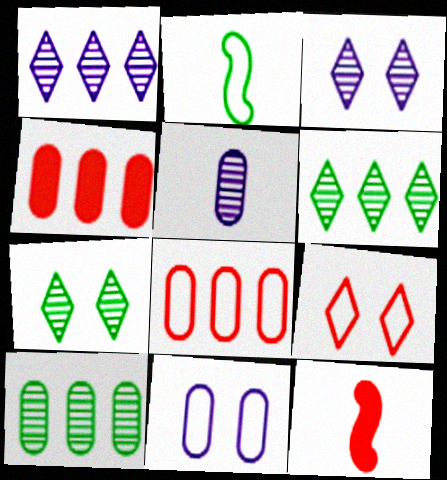[[2, 3, 4], 
[6, 11, 12]]